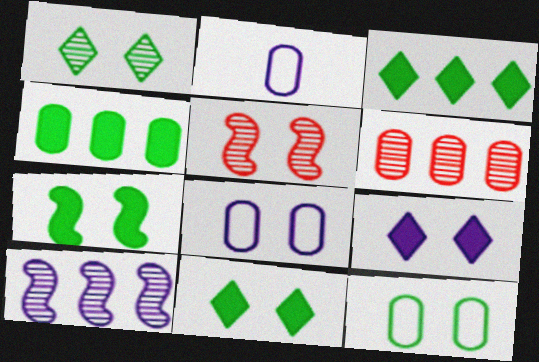[[1, 7, 12], 
[2, 3, 5], 
[2, 9, 10], 
[5, 8, 11], 
[5, 9, 12]]